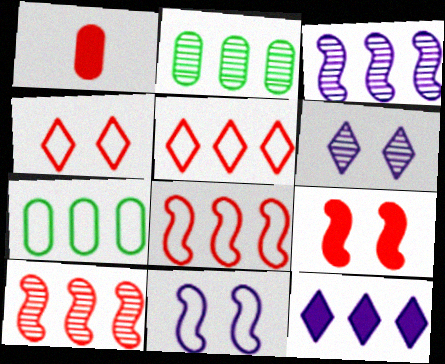[[1, 4, 10], 
[2, 8, 12], 
[7, 10, 12]]